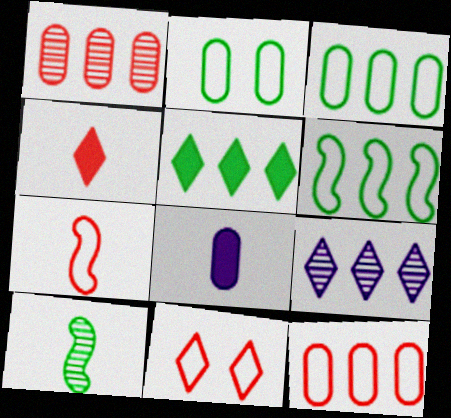[[1, 2, 8], 
[2, 5, 10], 
[7, 11, 12]]